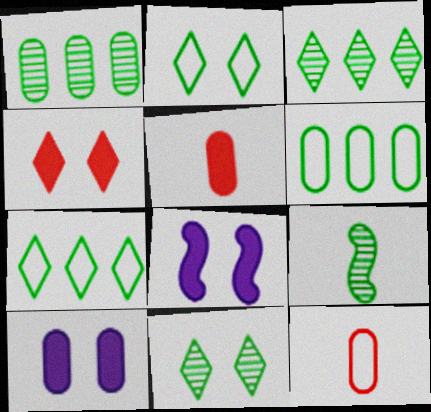[[1, 9, 11], 
[1, 10, 12], 
[3, 8, 12]]